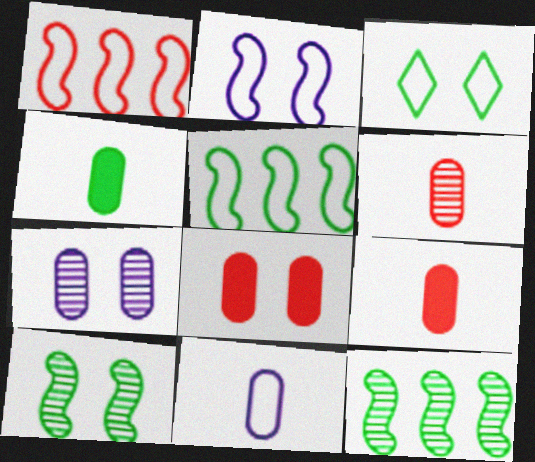[[1, 3, 11], 
[3, 4, 12], 
[4, 6, 11]]